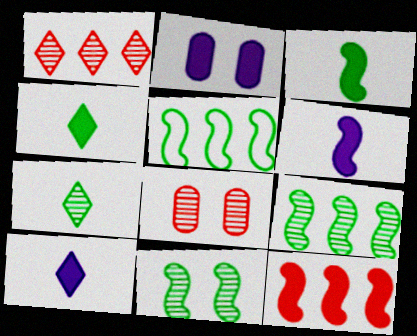[[2, 4, 12], 
[3, 5, 11], 
[5, 8, 10]]